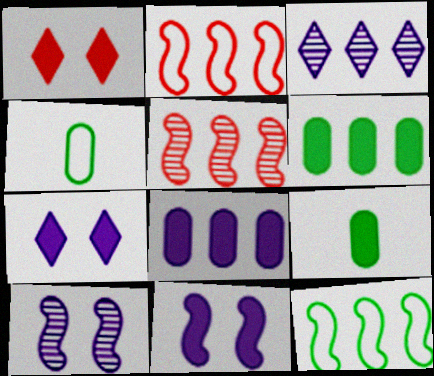[[2, 3, 6], 
[4, 5, 7]]